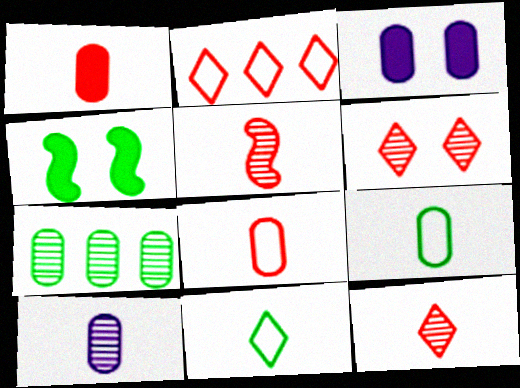[[1, 9, 10], 
[2, 4, 10], 
[3, 7, 8], 
[4, 7, 11]]